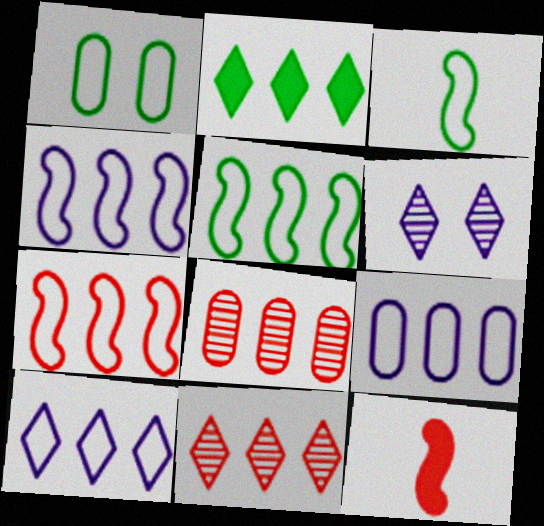[[2, 4, 8], 
[2, 10, 11], 
[4, 5, 7], 
[4, 9, 10]]